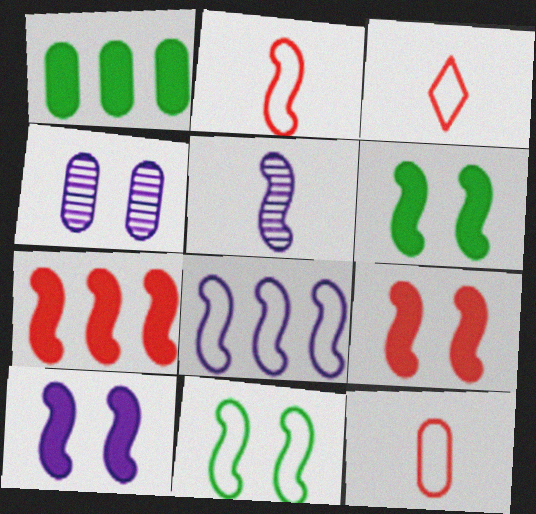[[1, 4, 12], 
[2, 3, 12], 
[2, 8, 11], 
[5, 7, 11], 
[5, 8, 10], 
[6, 9, 10]]